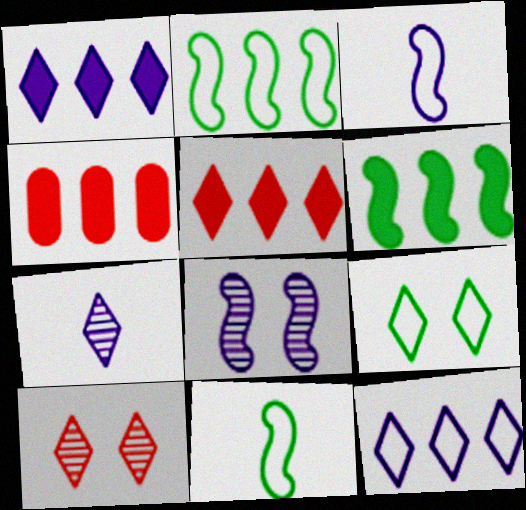[[1, 4, 6], 
[5, 7, 9]]